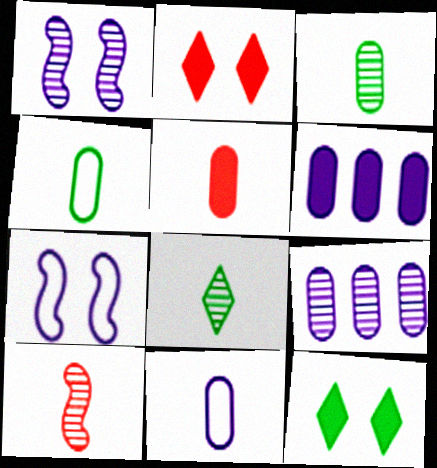[[3, 5, 11]]